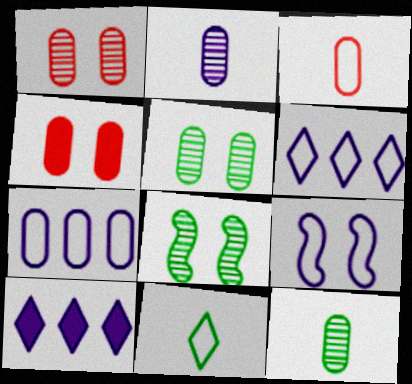[[2, 9, 10], 
[3, 8, 10], 
[4, 7, 12]]